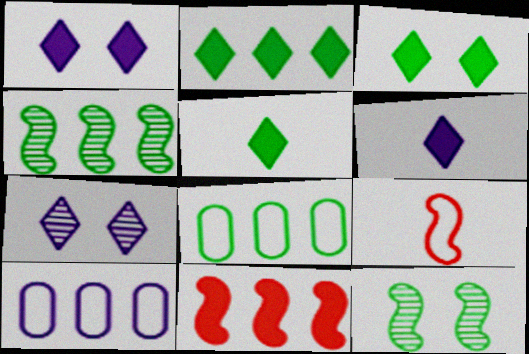[[2, 3, 5], 
[2, 4, 8], 
[5, 8, 12]]